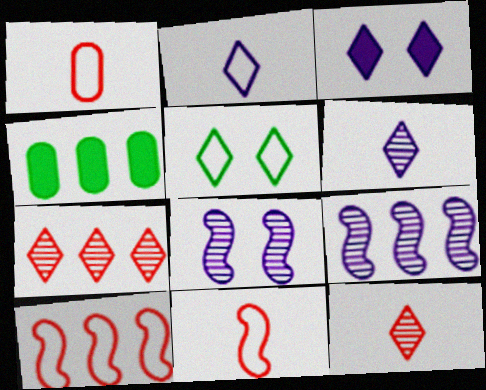[]